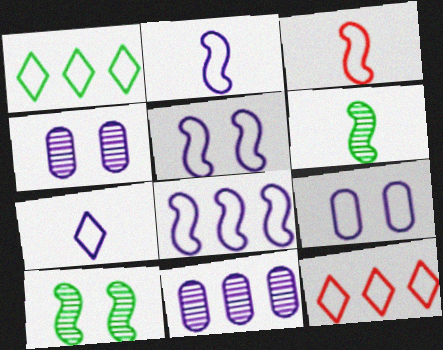[[1, 3, 9], 
[2, 5, 8], 
[7, 8, 9]]